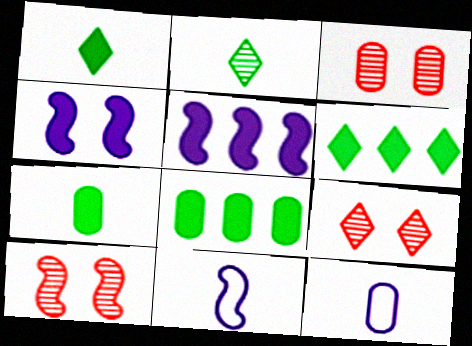[[3, 6, 11], 
[3, 8, 12], 
[3, 9, 10], 
[6, 10, 12], 
[8, 9, 11]]